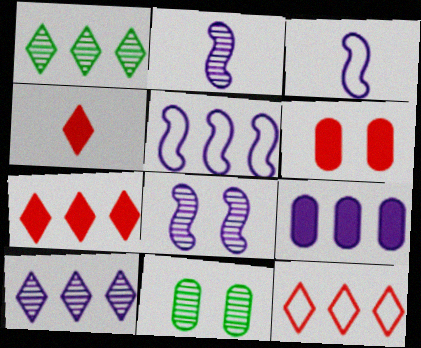[[1, 3, 6], 
[3, 7, 11], 
[4, 5, 11], 
[5, 9, 10]]